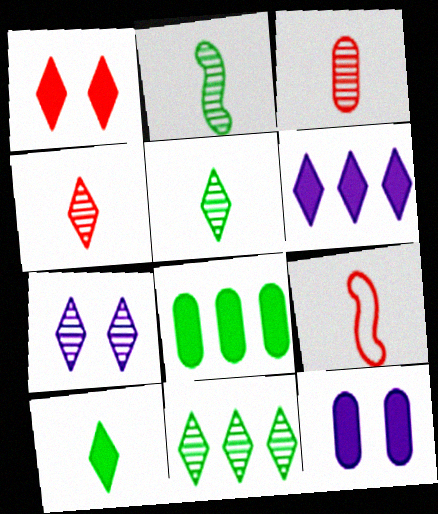[[1, 6, 10], 
[4, 7, 11], 
[7, 8, 9], 
[9, 11, 12]]